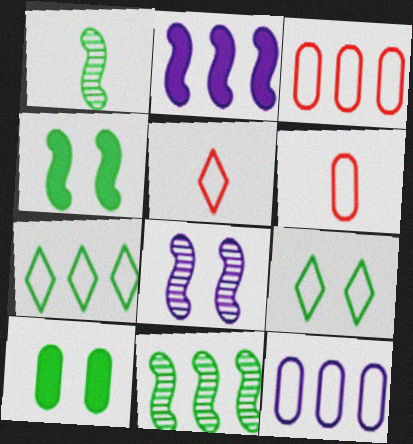[[1, 7, 10]]